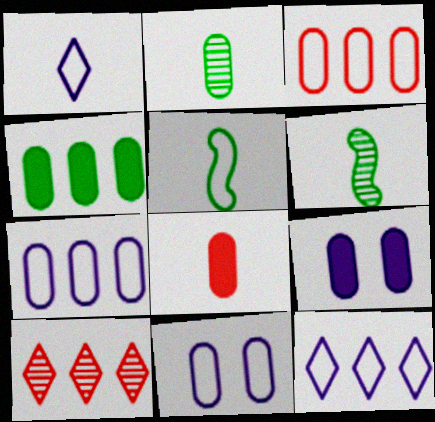[[1, 6, 8], 
[2, 3, 9], 
[4, 8, 9], 
[5, 9, 10]]